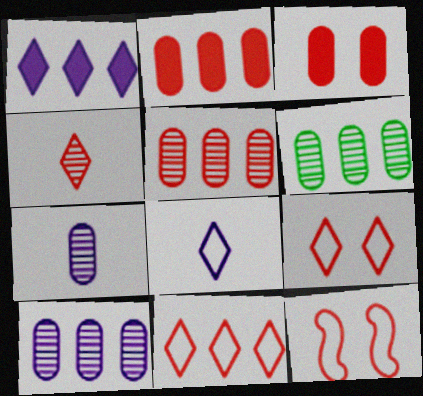[[2, 4, 12], 
[5, 6, 10]]